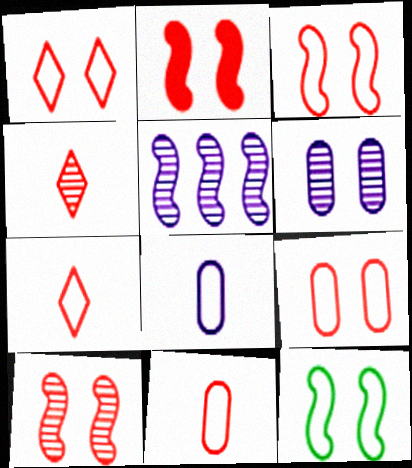[[1, 3, 9], 
[2, 3, 10]]